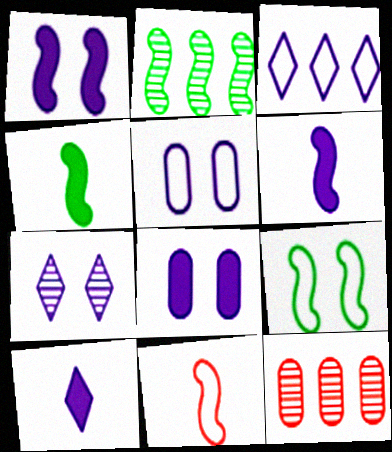[[1, 2, 11], 
[1, 5, 7], 
[2, 4, 9], 
[3, 7, 10], 
[9, 10, 12]]